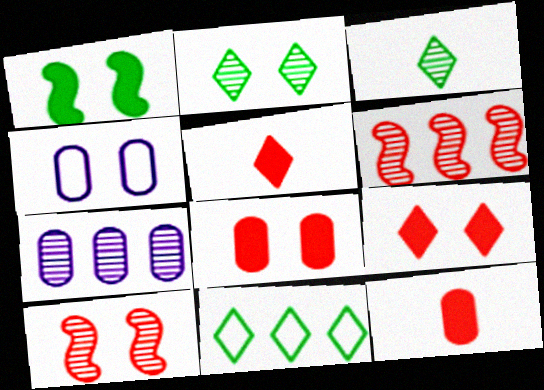[[3, 7, 10]]